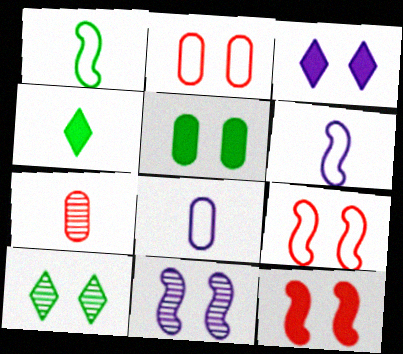[[3, 5, 12], 
[4, 6, 7]]